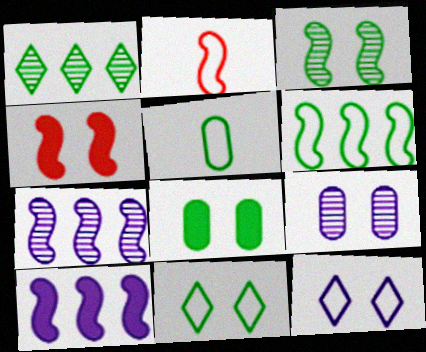[[2, 3, 10], 
[3, 8, 11], 
[4, 9, 11], 
[5, 6, 11]]